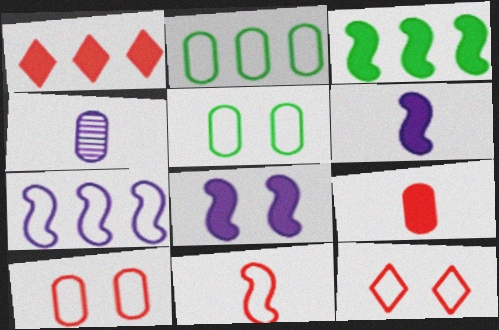[[3, 4, 12]]